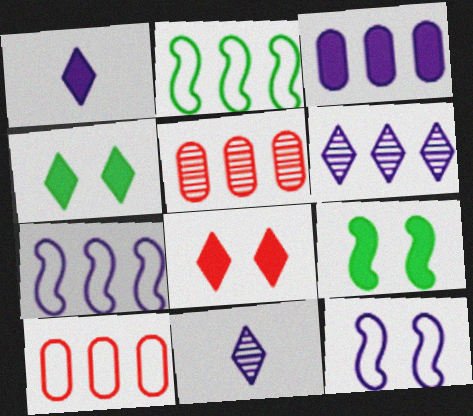[[3, 6, 7], 
[3, 11, 12], 
[9, 10, 11]]